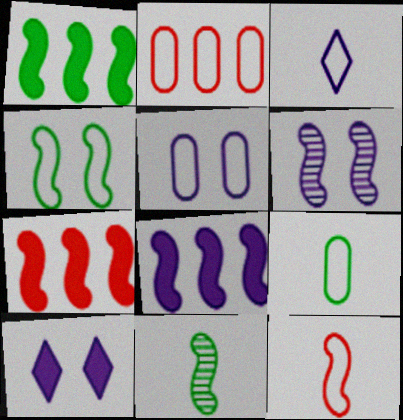[[1, 4, 11], 
[1, 6, 12], 
[1, 7, 8], 
[2, 3, 4], 
[2, 5, 9], 
[2, 10, 11], 
[3, 9, 12], 
[5, 6, 10]]